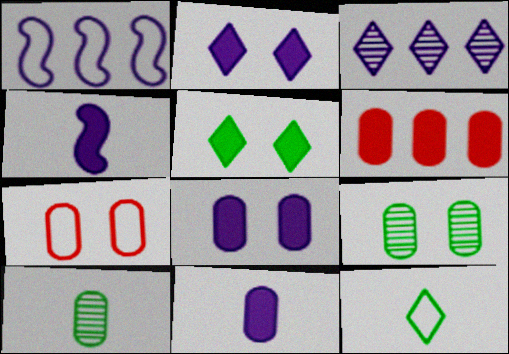[[1, 7, 12], 
[4, 5, 6], 
[7, 8, 9]]